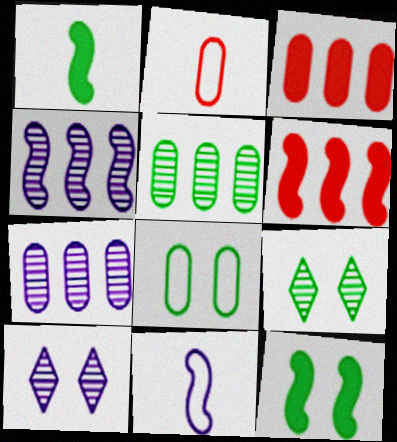[[3, 9, 11], 
[8, 9, 12]]